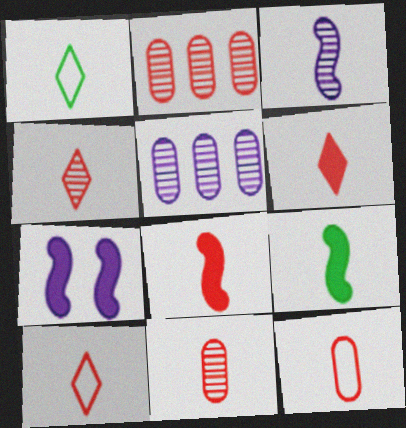[[1, 2, 7], 
[4, 6, 10], 
[4, 8, 12], 
[8, 10, 11]]